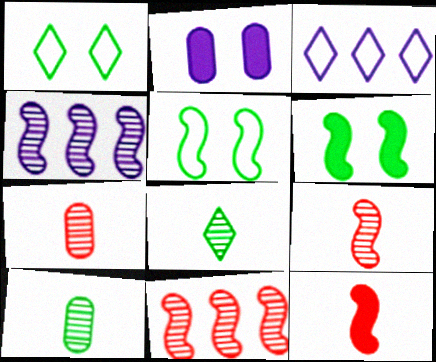[[3, 6, 7], 
[4, 5, 12]]